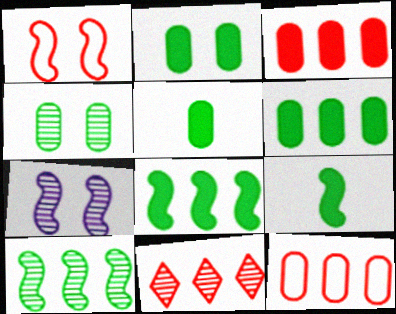[[2, 5, 6]]